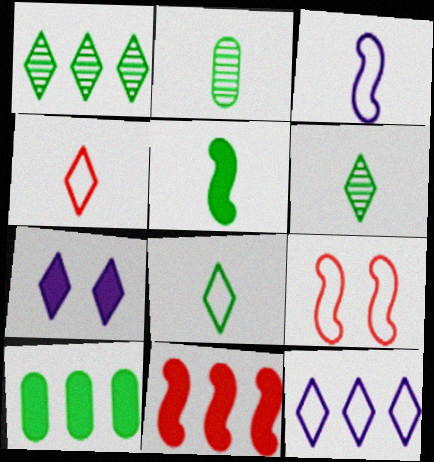[[1, 4, 7], 
[2, 5, 8]]